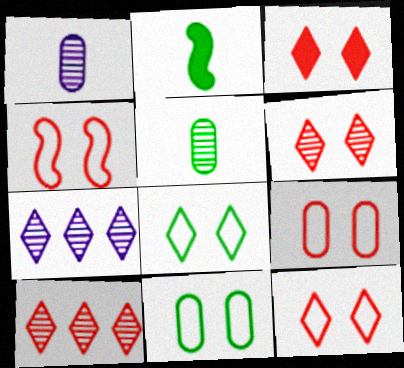[[2, 7, 9], 
[3, 6, 12], 
[4, 9, 12]]